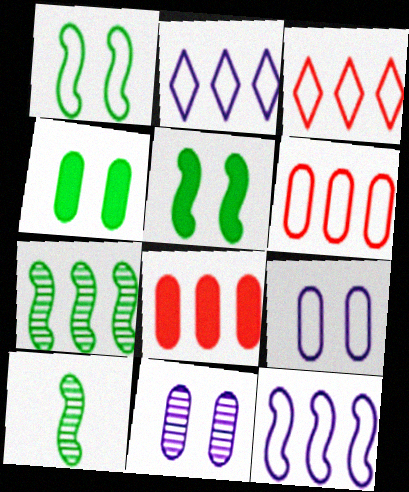[[2, 7, 8]]